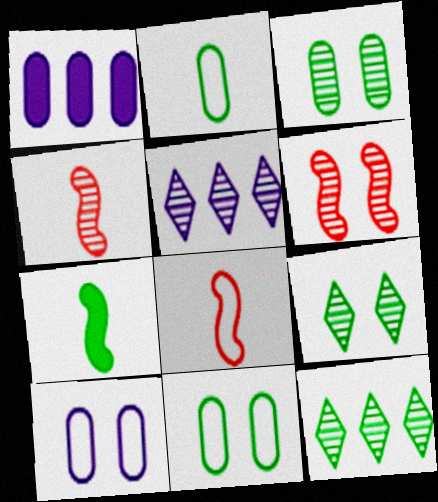[[1, 8, 9], 
[3, 4, 5], 
[7, 11, 12]]